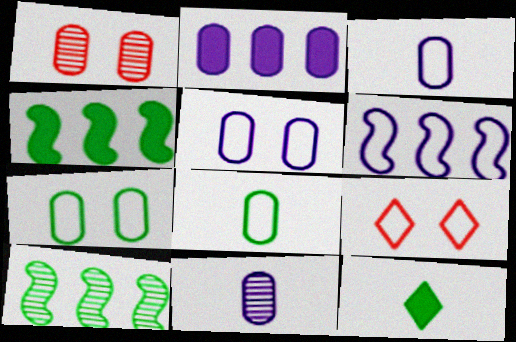[[1, 2, 8], 
[1, 6, 12], 
[2, 5, 11], 
[4, 9, 11], 
[6, 8, 9], 
[7, 10, 12]]